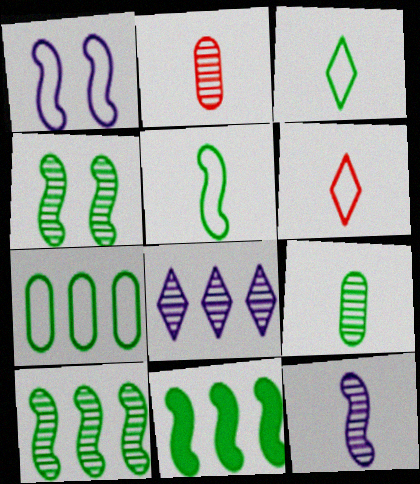[[1, 6, 7], 
[2, 4, 8], 
[4, 5, 11]]